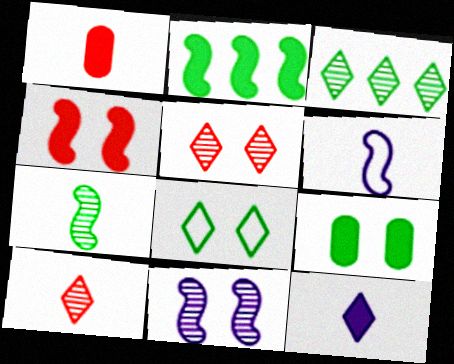[]